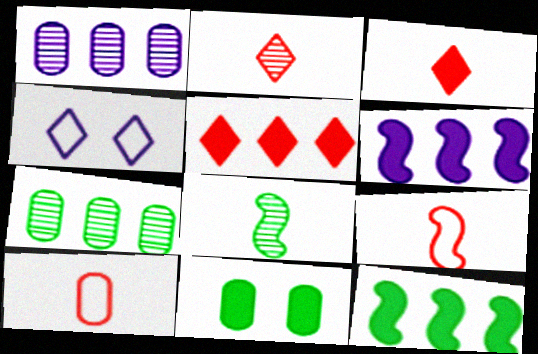[[1, 10, 11], 
[3, 6, 11]]